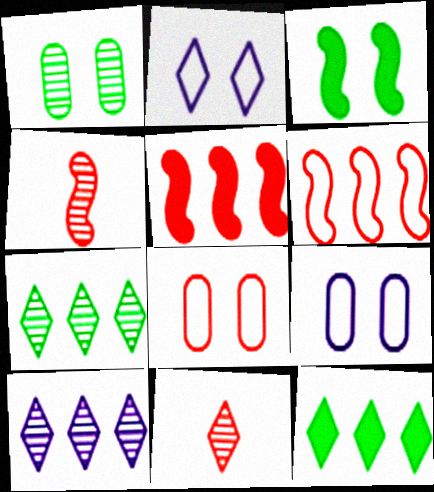[[1, 4, 10], 
[2, 11, 12], 
[4, 9, 12], 
[5, 8, 11]]